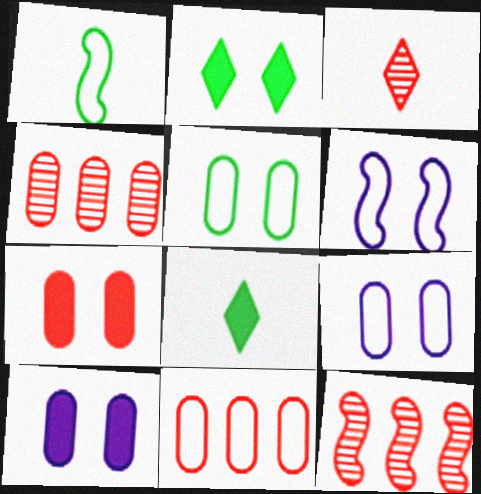[[4, 6, 8], 
[8, 9, 12]]